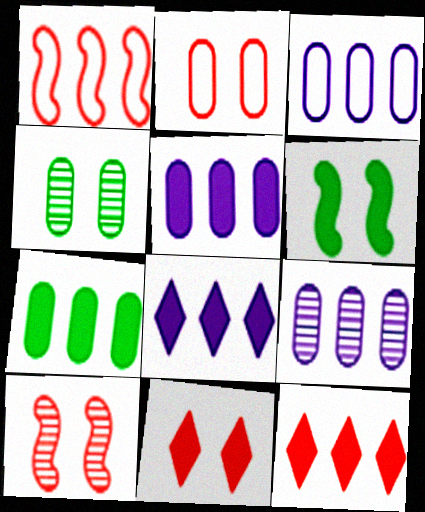[[2, 10, 11], 
[3, 5, 9]]